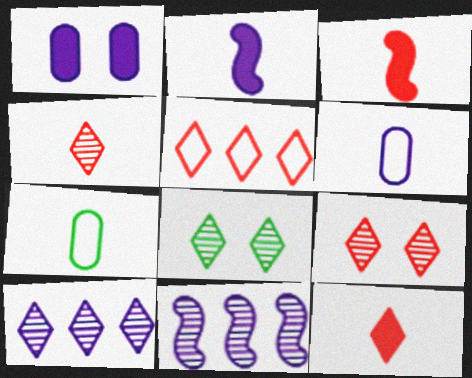[[2, 4, 7], 
[4, 8, 10], 
[5, 9, 12]]